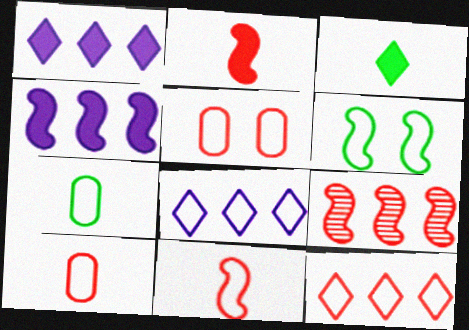[[5, 11, 12], 
[6, 8, 10]]